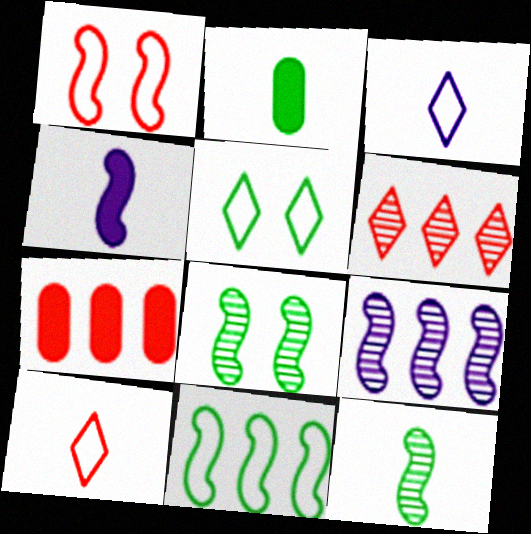[[3, 7, 8]]